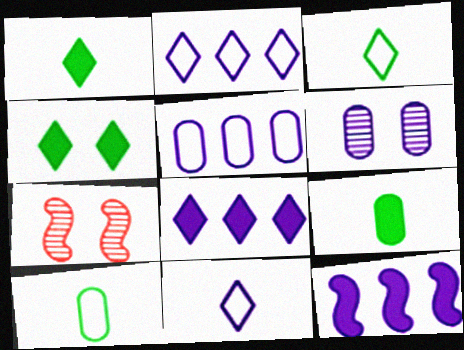[[1, 5, 7], 
[2, 7, 9], 
[6, 11, 12], 
[7, 8, 10]]